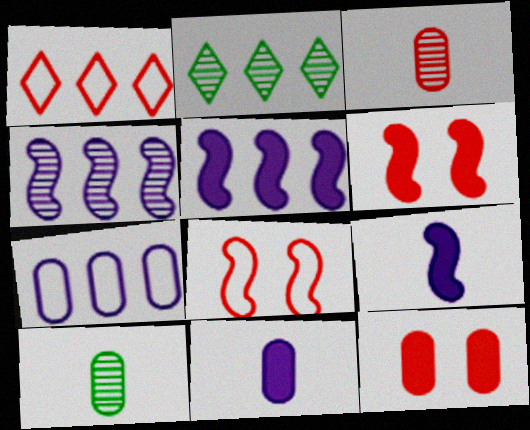[[1, 3, 6], 
[2, 8, 11], 
[7, 10, 12]]